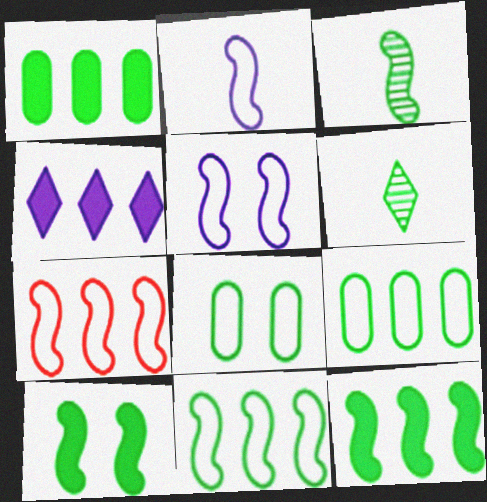[[3, 10, 11], 
[6, 8, 12], 
[6, 9, 10]]